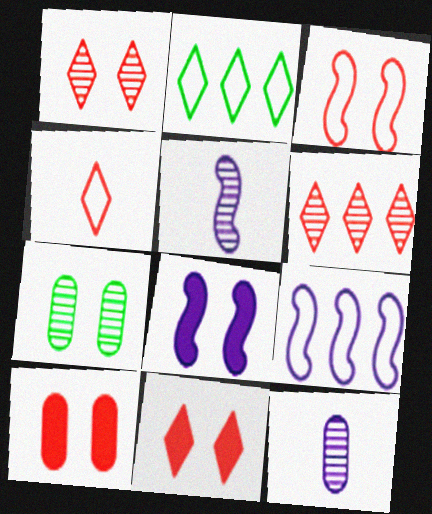[[1, 3, 10], 
[2, 5, 10], 
[4, 6, 11], 
[5, 6, 7], 
[5, 8, 9]]